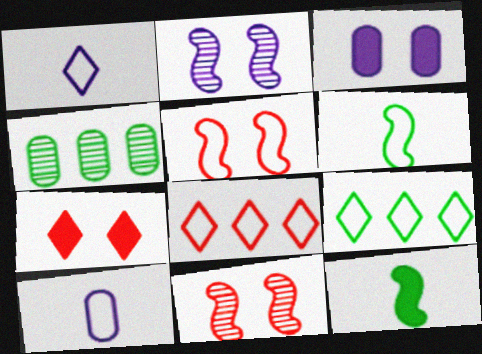[[5, 9, 10]]